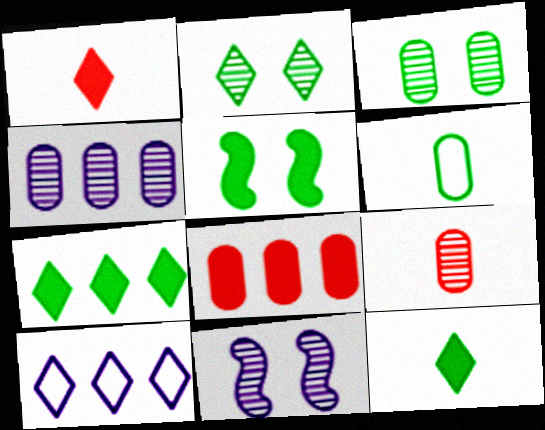[[1, 2, 10], 
[3, 4, 9], 
[5, 9, 10]]